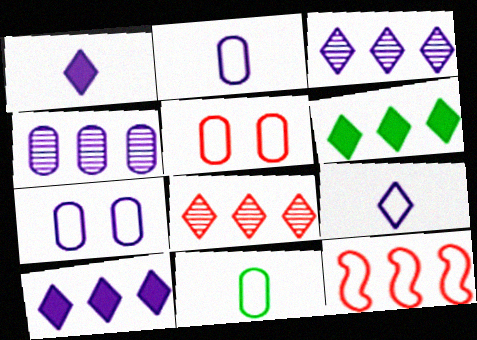[[4, 6, 12]]